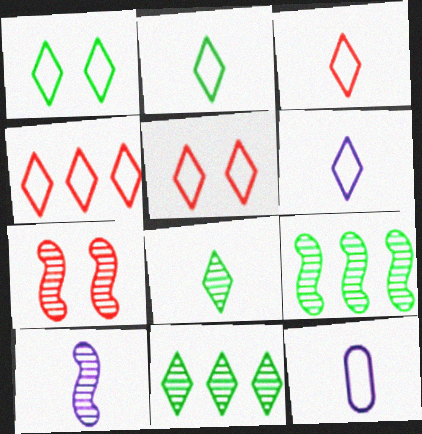[[1, 4, 6], 
[2, 3, 6], 
[3, 4, 5], 
[7, 9, 10]]